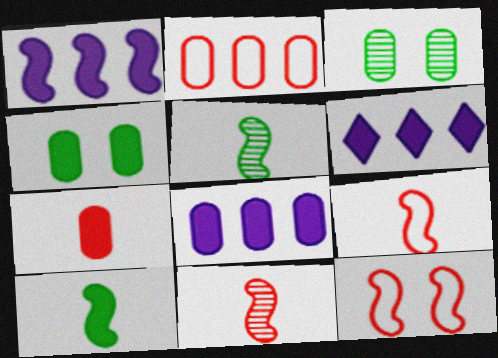[[1, 5, 12], 
[1, 6, 8], 
[3, 6, 9], 
[4, 7, 8]]